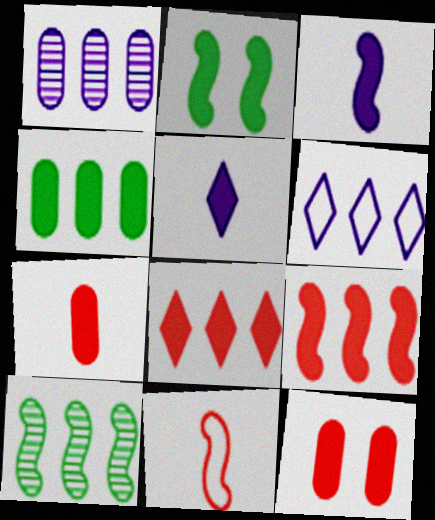[[2, 3, 9]]